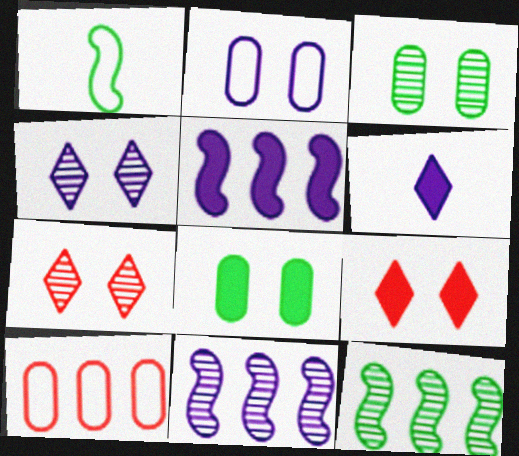[[2, 6, 11]]